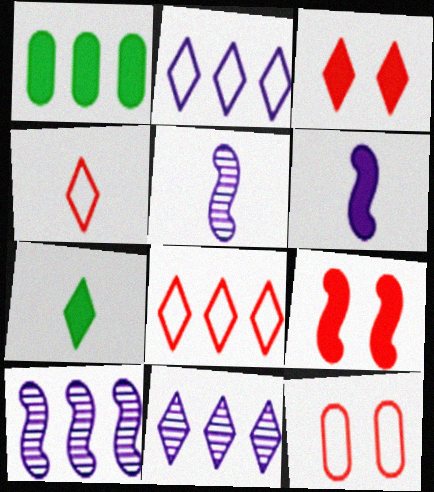[[1, 3, 6], 
[1, 8, 10], 
[7, 10, 12]]